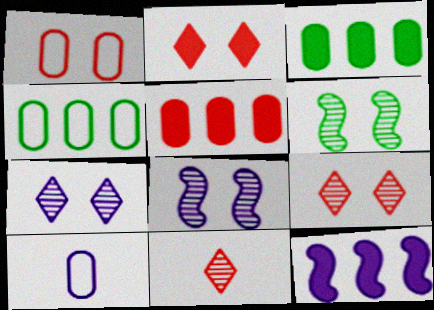[[1, 4, 10], 
[7, 10, 12]]